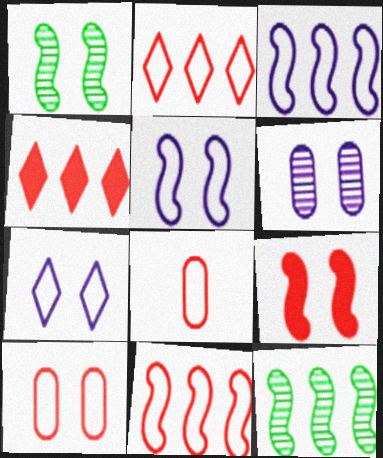[[1, 5, 9]]